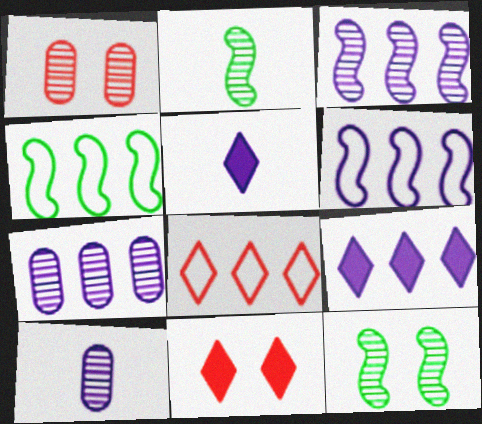[[1, 4, 5], 
[4, 10, 11], 
[6, 7, 9]]